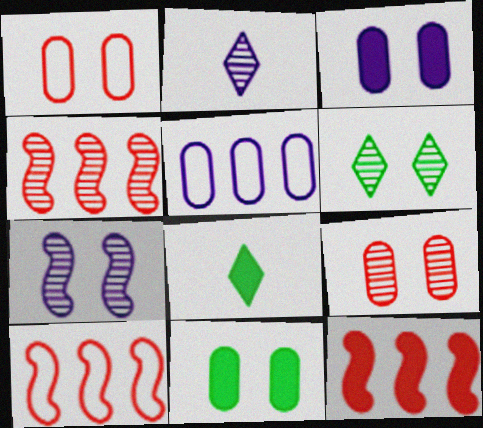[[2, 10, 11], 
[3, 8, 12], 
[4, 10, 12], 
[6, 7, 9]]